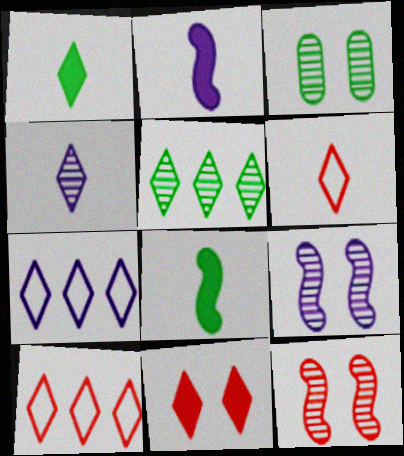[[1, 4, 6], 
[2, 3, 10]]